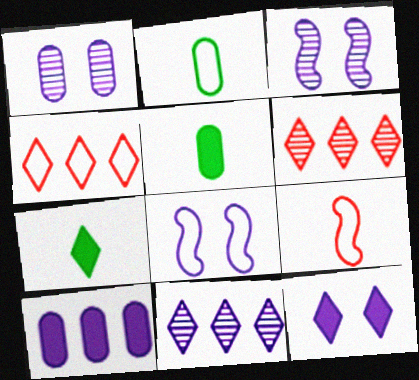[[1, 8, 12], 
[2, 4, 8], 
[3, 4, 5], 
[5, 6, 8]]